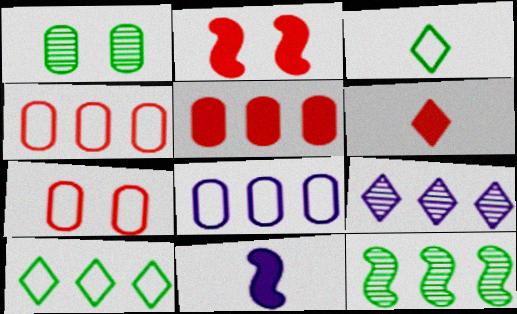[[2, 5, 6]]